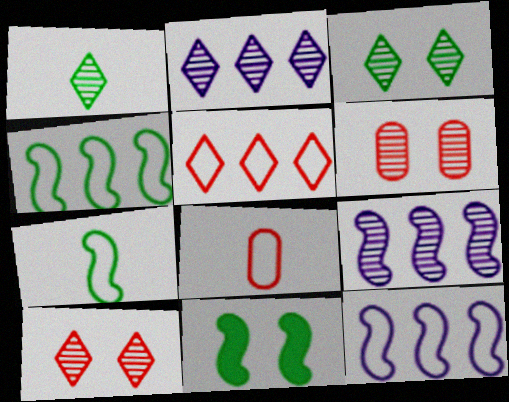[[1, 2, 10], 
[1, 6, 9], 
[2, 8, 11]]